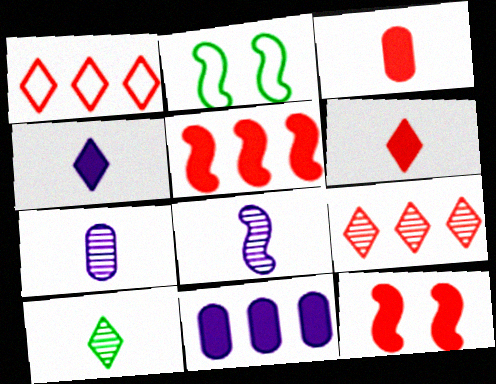[[2, 5, 8]]